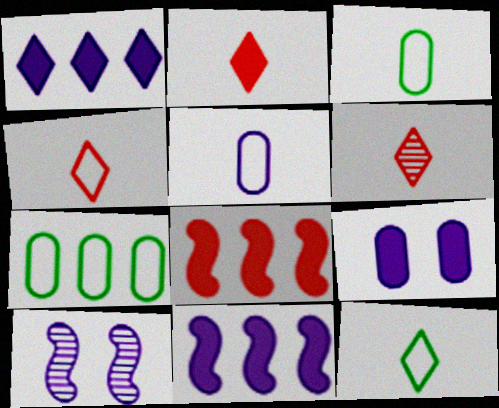[[1, 5, 10], 
[2, 4, 6], 
[2, 7, 10]]